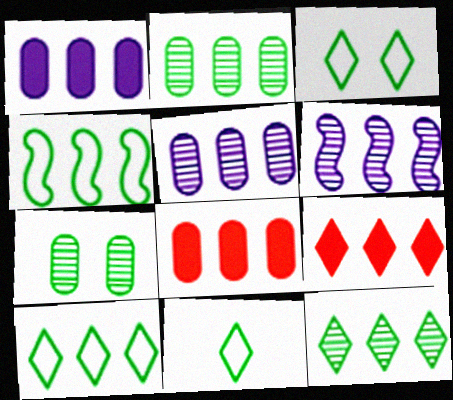[[3, 10, 11], 
[4, 5, 9], 
[6, 8, 10]]